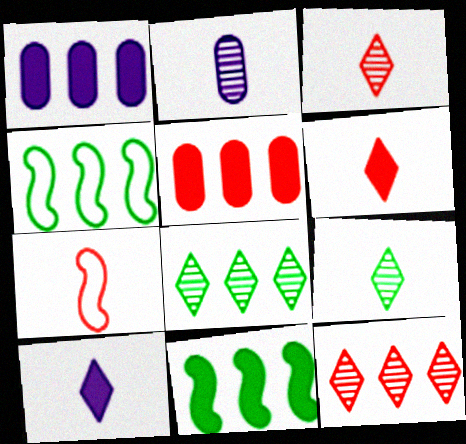[[1, 4, 12]]